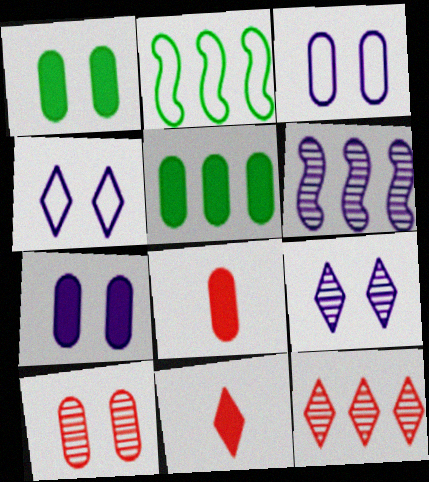[[1, 3, 10], 
[2, 8, 9], 
[5, 7, 8]]